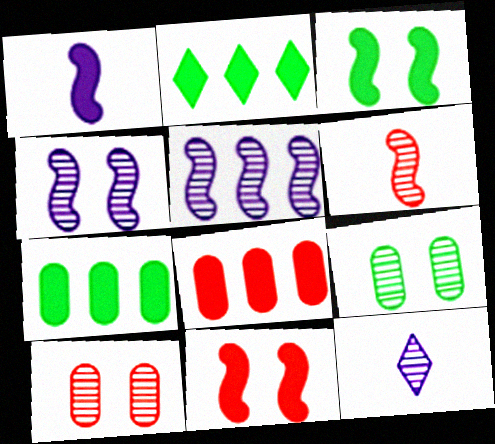[]